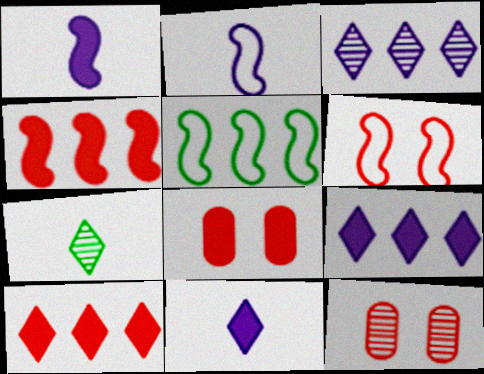[[2, 5, 6], 
[5, 11, 12]]